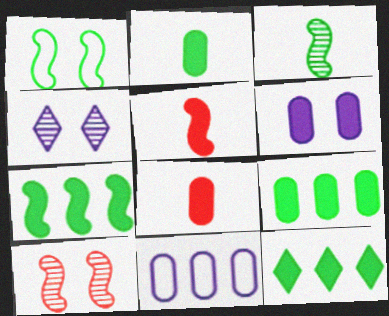[[1, 3, 7], 
[5, 6, 12], 
[6, 8, 9], 
[7, 9, 12]]